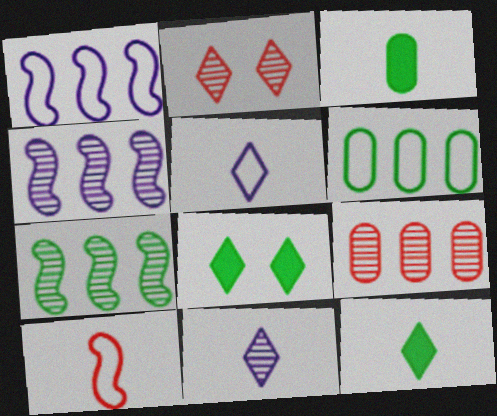[[1, 2, 3], 
[3, 10, 11]]